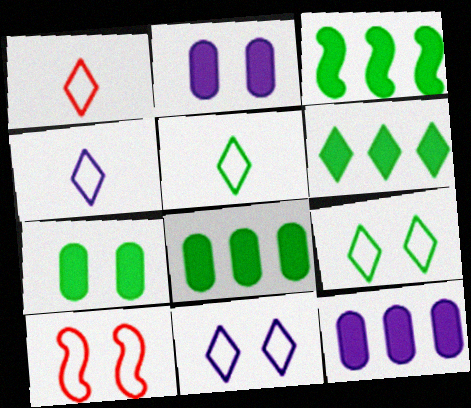[[1, 4, 5], 
[3, 6, 8]]